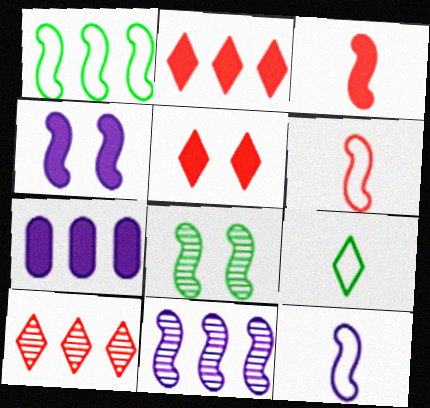[[1, 7, 10], 
[4, 11, 12]]